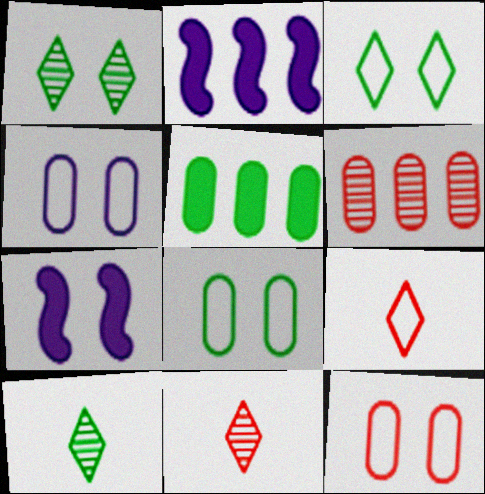[[1, 7, 12], 
[2, 8, 11], 
[2, 10, 12], 
[4, 8, 12]]